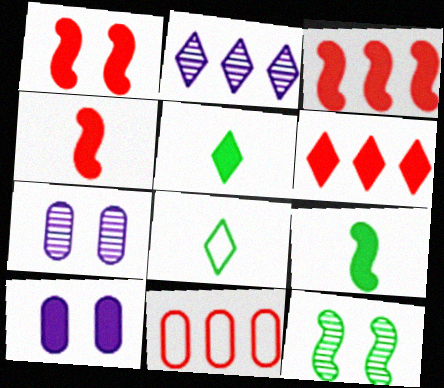[[1, 3, 4], 
[3, 5, 10], 
[3, 7, 8], 
[6, 9, 10]]